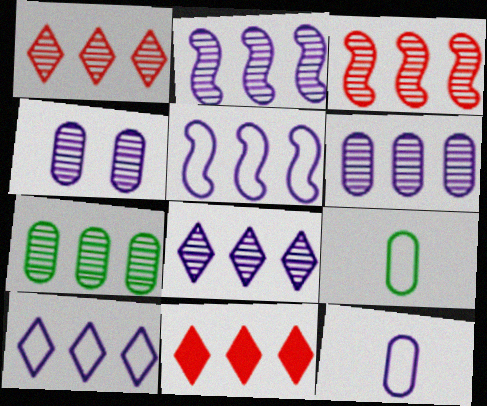[[1, 2, 7], 
[2, 6, 8], 
[3, 7, 8], 
[5, 7, 11]]